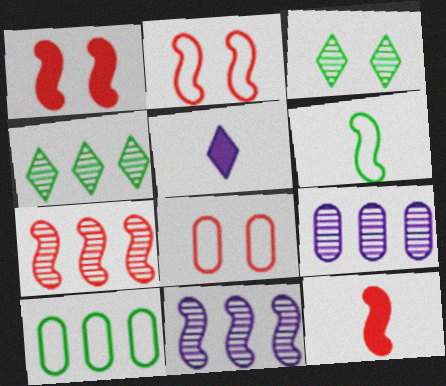[[1, 6, 11], 
[2, 7, 12], 
[4, 7, 9]]